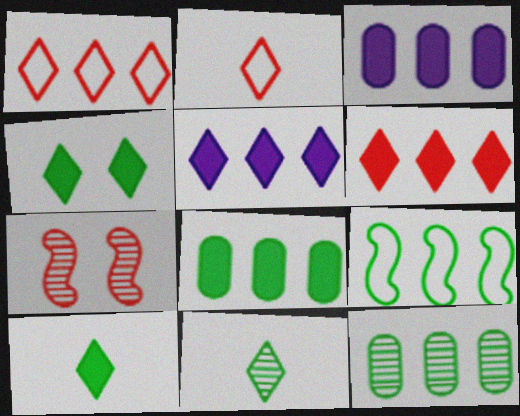[]